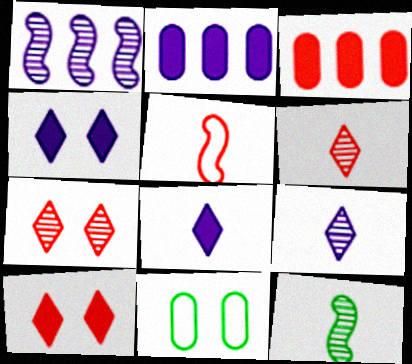[[3, 5, 7]]